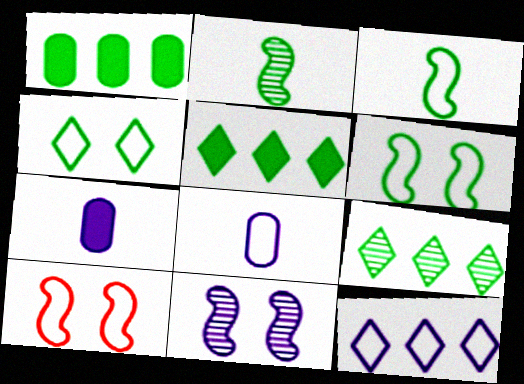[[1, 2, 4], 
[7, 9, 10], 
[7, 11, 12]]